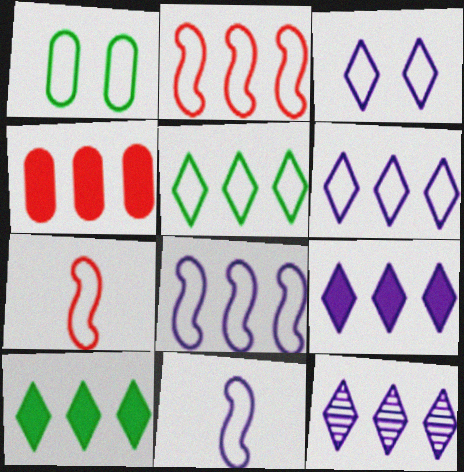[[1, 6, 7], 
[6, 9, 12]]